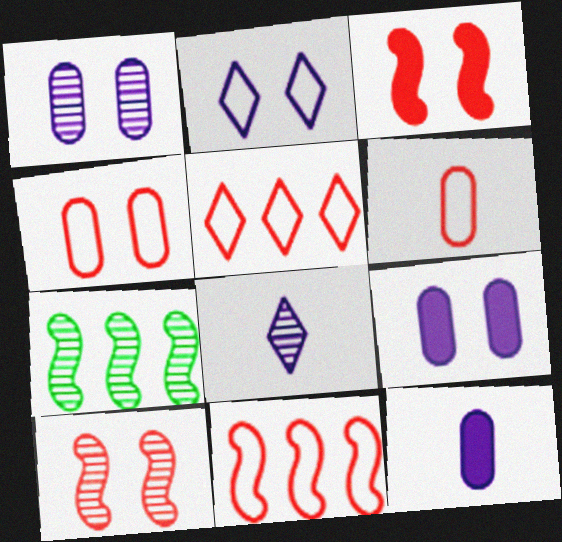[]